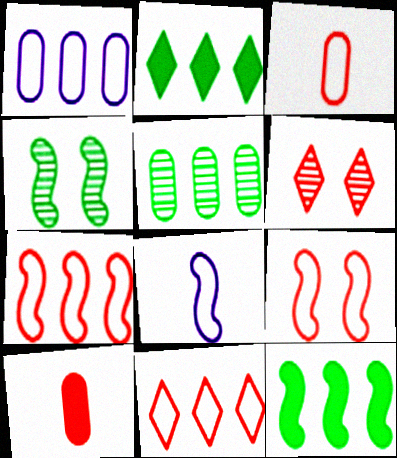[[3, 9, 11], 
[6, 7, 10]]